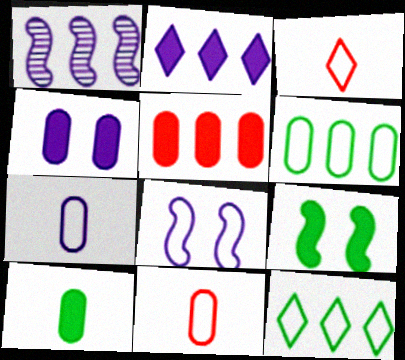[[1, 5, 12], 
[3, 6, 8], 
[4, 5, 10], 
[8, 11, 12]]